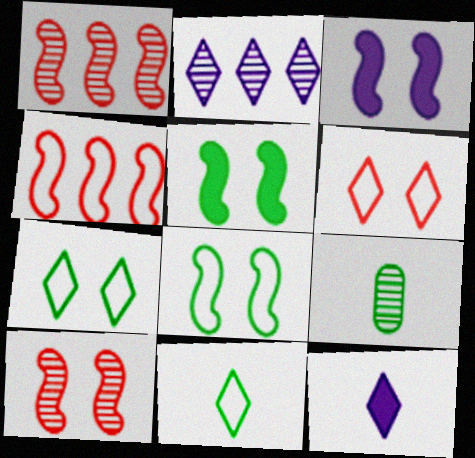[[2, 9, 10], 
[3, 8, 10]]